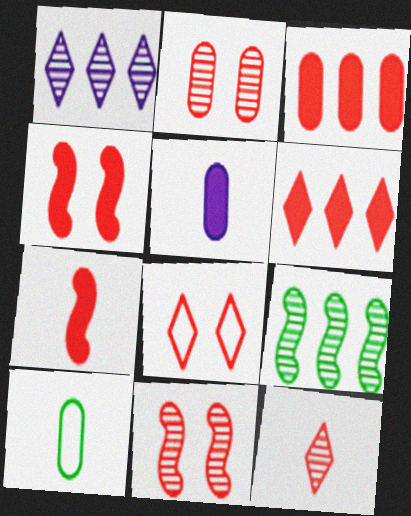[[1, 4, 10], 
[2, 4, 8], 
[5, 8, 9], 
[6, 8, 12]]